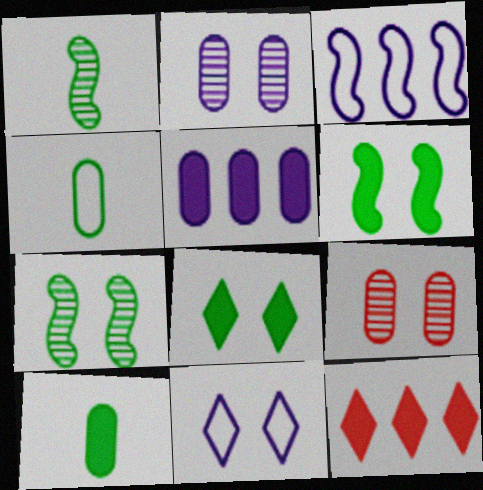[[4, 5, 9], 
[6, 9, 11]]